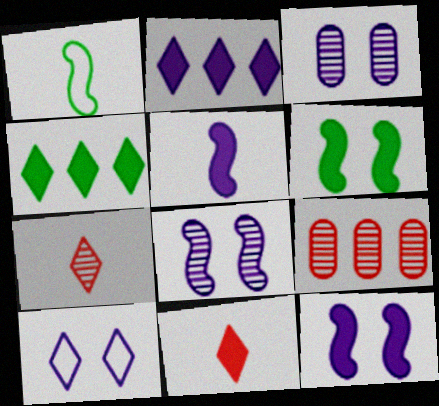[[3, 10, 12], 
[4, 7, 10]]